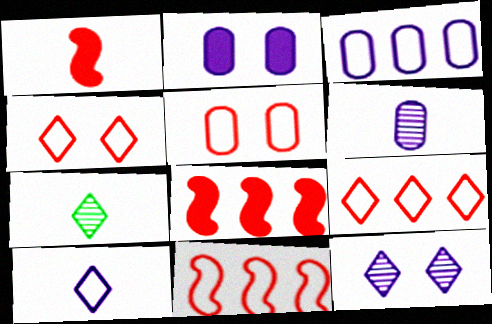[[2, 3, 6], 
[2, 7, 11]]